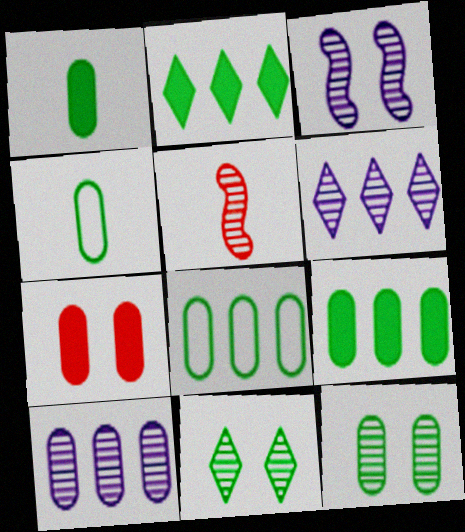[[1, 8, 12], 
[4, 7, 10], 
[4, 9, 12], 
[5, 6, 12], 
[5, 10, 11]]